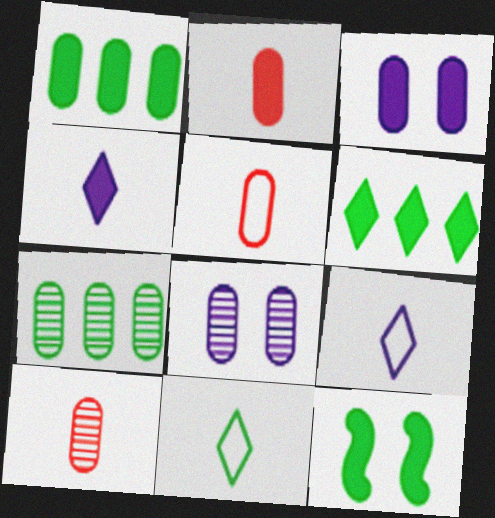[[1, 2, 3], 
[1, 5, 8], 
[2, 5, 10], 
[3, 5, 7], 
[7, 8, 10], 
[7, 11, 12]]